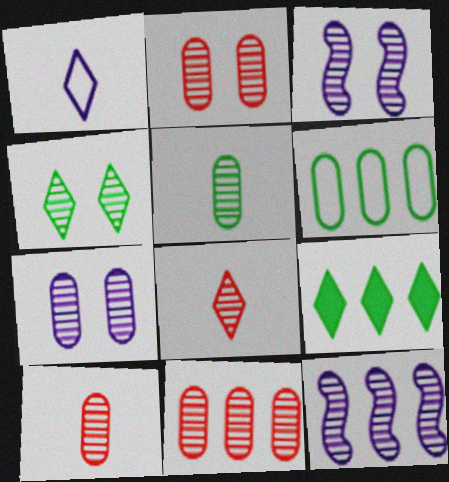[[2, 3, 4], 
[2, 10, 11], 
[4, 10, 12], 
[5, 7, 11]]